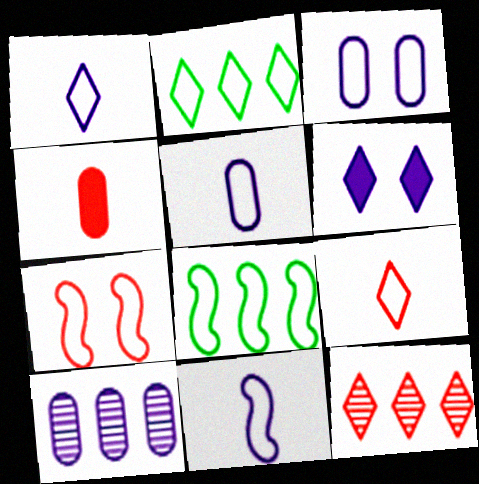[[1, 5, 11], 
[2, 5, 7], 
[3, 8, 9], 
[4, 7, 12], 
[6, 10, 11], 
[7, 8, 11]]